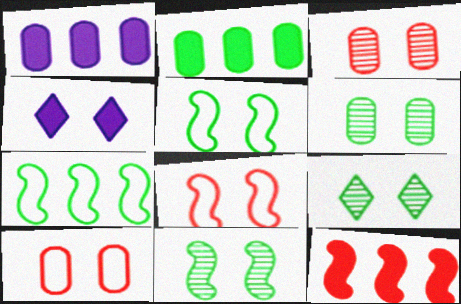[[3, 4, 5], 
[4, 6, 8], 
[4, 10, 11], 
[6, 9, 11]]